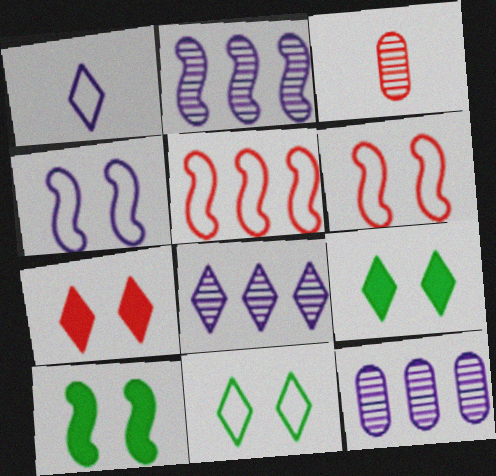[[2, 8, 12], 
[3, 5, 7]]